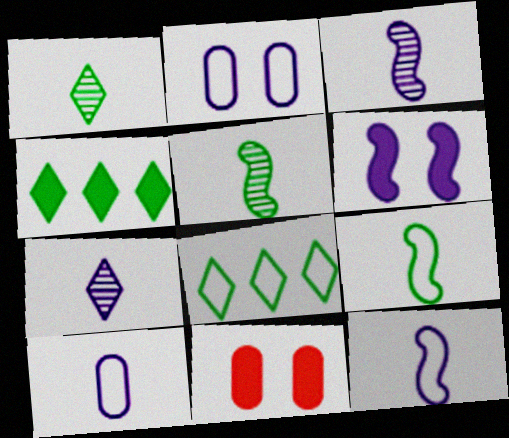[[3, 8, 11]]